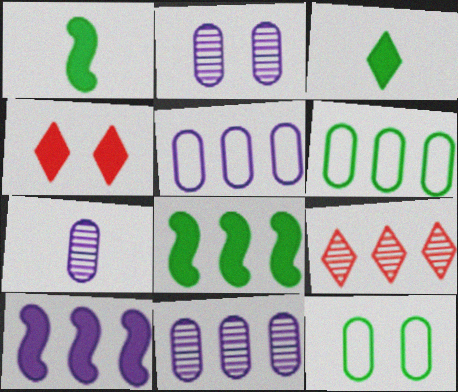[[2, 7, 11], 
[5, 8, 9], 
[6, 9, 10]]